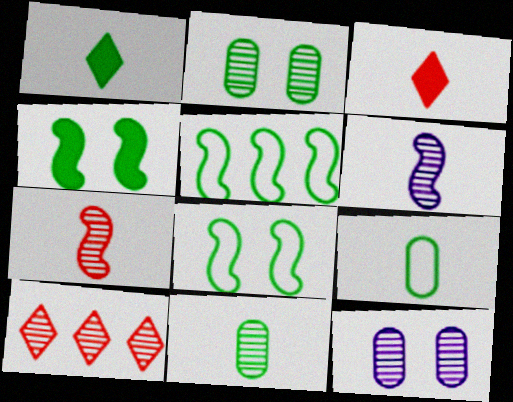[[1, 2, 5], 
[2, 6, 10], 
[3, 5, 12], 
[3, 6, 9]]